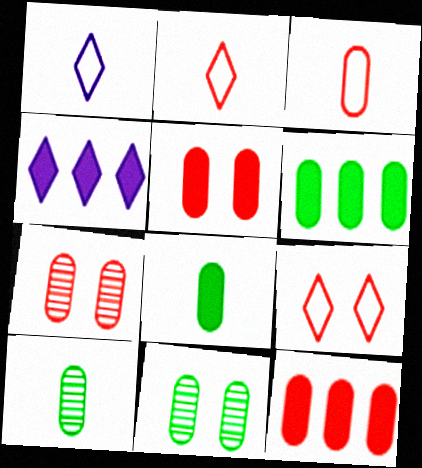[[3, 7, 12]]